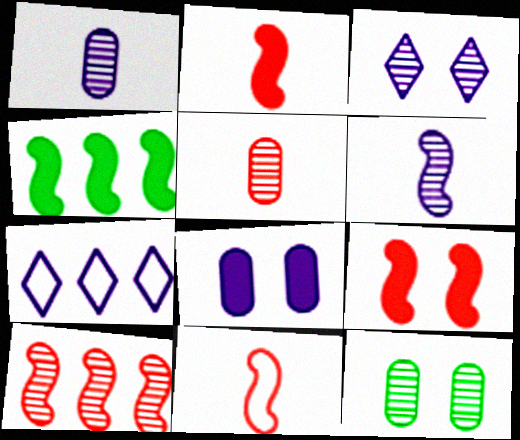[[2, 7, 12], 
[6, 7, 8], 
[9, 10, 11]]